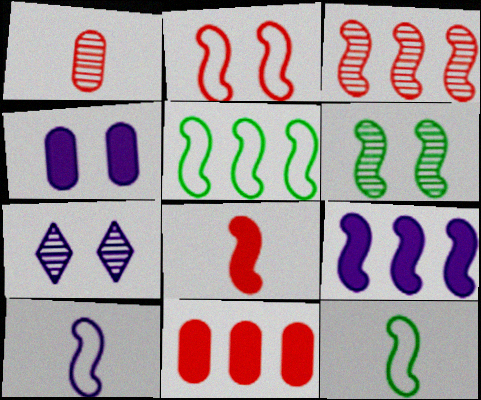[[2, 3, 8], 
[2, 5, 10], 
[3, 5, 9], 
[7, 11, 12]]